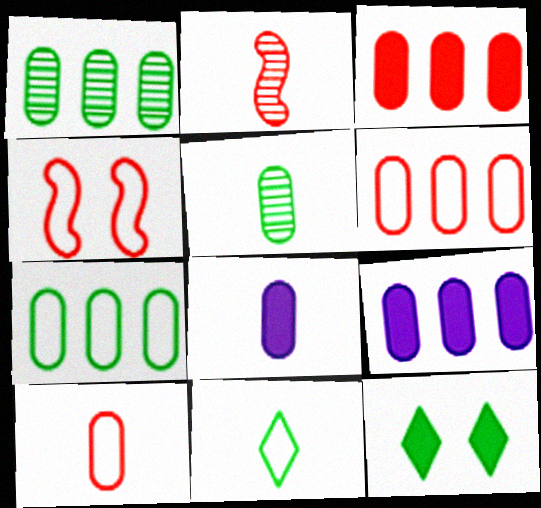[[1, 6, 9], 
[2, 8, 11], 
[5, 8, 10]]